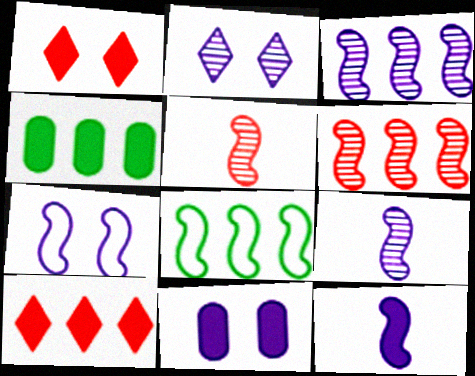[[1, 4, 12], 
[2, 7, 11], 
[3, 7, 12]]